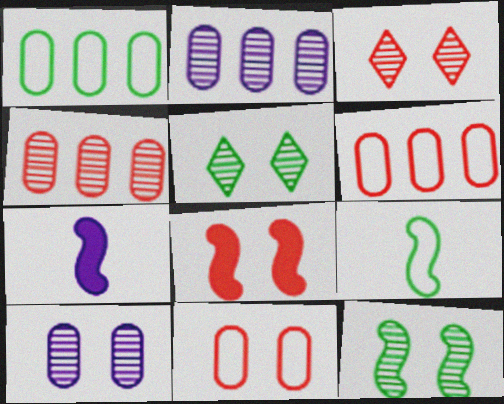[[1, 3, 7], 
[3, 8, 11], 
[3, 10, 12], 
[5, 6, 7]]